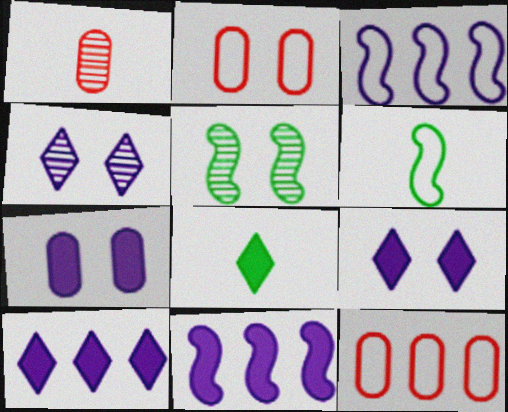[[2, 5, 9]]